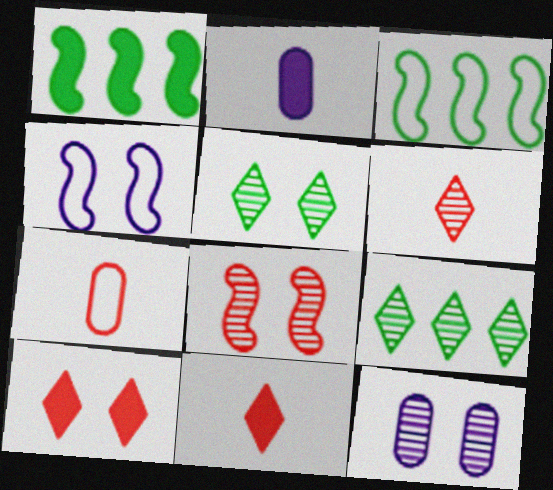[[1, 2, 10], 
[3, 11, 12], 
[5, 8, 12]]